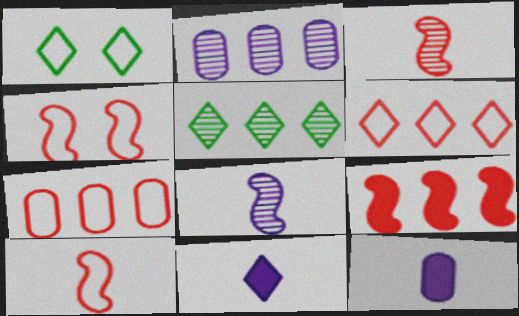[[3, 4, 9], 
[4, 5, 12]]